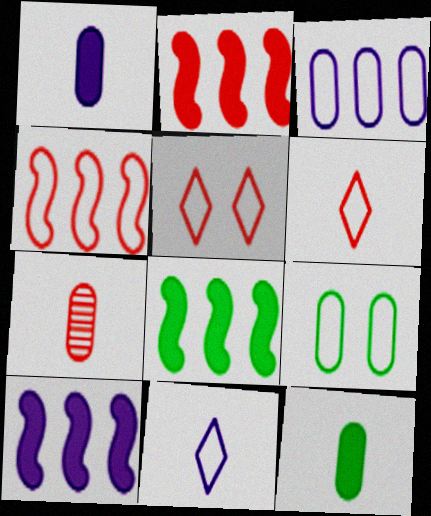[[2, 5, 7], 
[2, 8, 10], 
[4, 9, 11]]